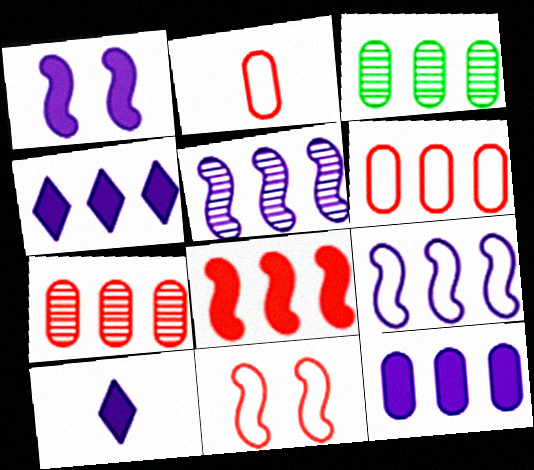[[1, 10, 12], 
[3, 6, 12], 
[3, 10, 11]]